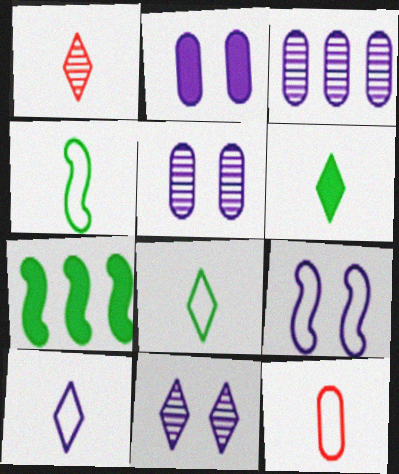[[1, 6, 10], 
[2, 9, 11], 
[4, 10, 12], 
[7, 11, 12]]